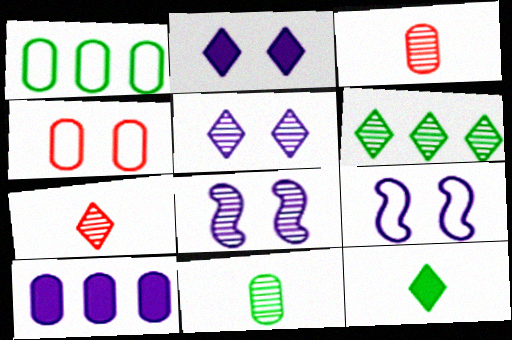[[3, 6, 8], 
[4, 10, 11], 
[5, 6, 7]]